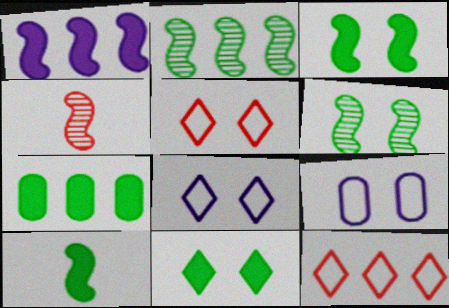[[4, 7, 8], 
[7, 10, 11]]